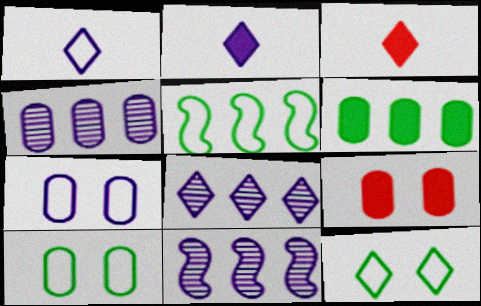[[2, 7, 11], 
[3, 8, 12], 
[3, 10, 11], 
[4, 8, 11]]